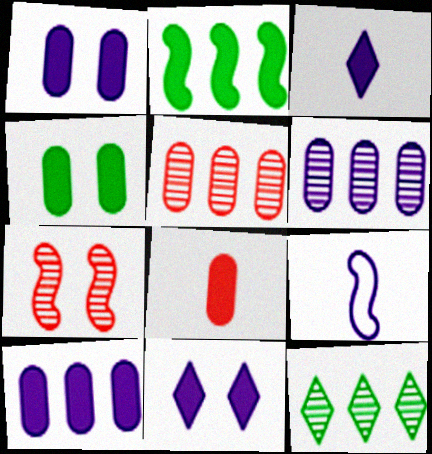[[2, 7, 9], 
[2, 8, 11], 
[4, 8, 10], 
[6, 9, 11]]